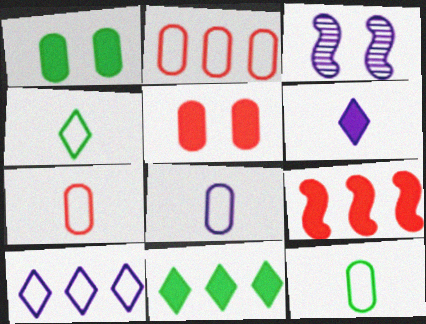[[1, 6, 9], 
[3, 7, 11], 
[7, 8, 12]]